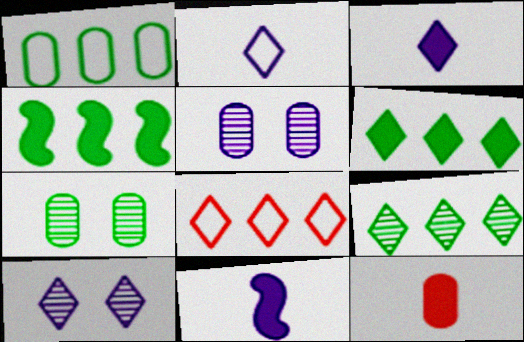[[1, 4, 9], 
[1, 5, 12], 
[7, 8, 11]]